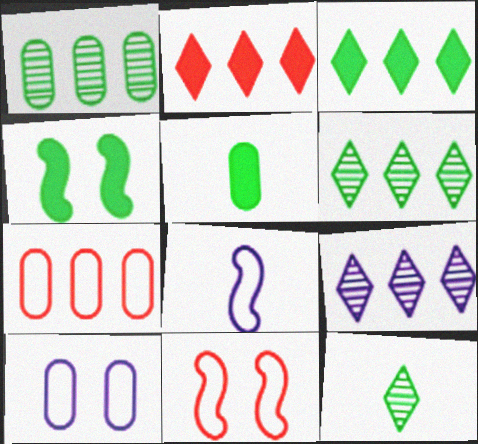[[3, 4, 5], 
[5, 9, 11]]